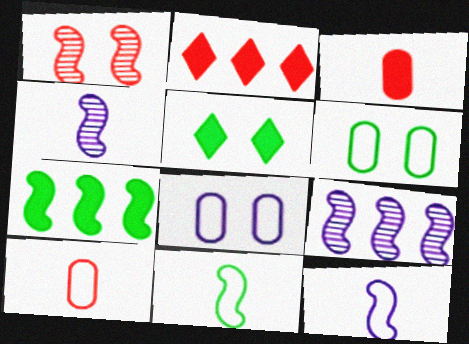[[1, 2, 10], 
[1, 5, 8], 
[1, 7, 12], 
[2, 4, 6], 
[5, 9, 10]]